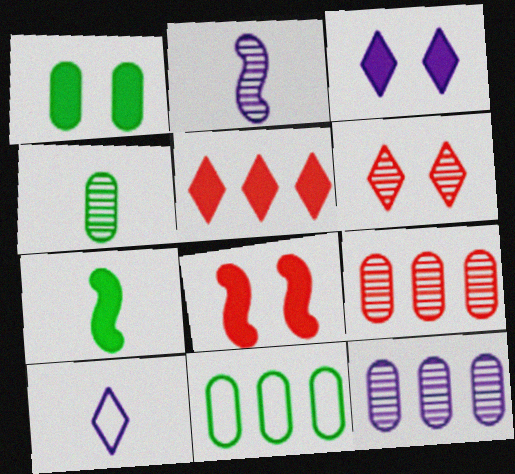[[1, 3, 8], 
[1, 4, 11]]